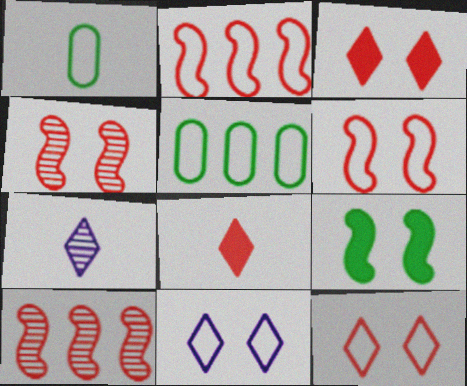[[1, 2, 11]]